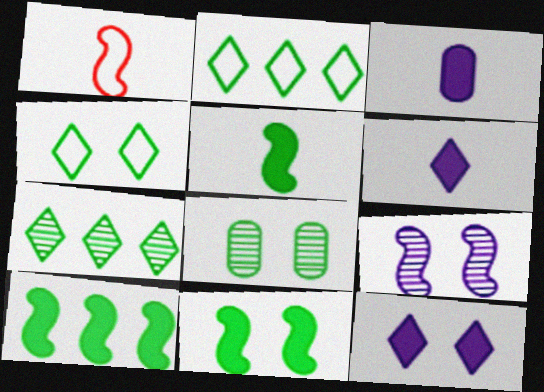[[1, 9, 10], 
[2, 5, 8], 
[4, 8, 11], 
[5, 10, 11]]